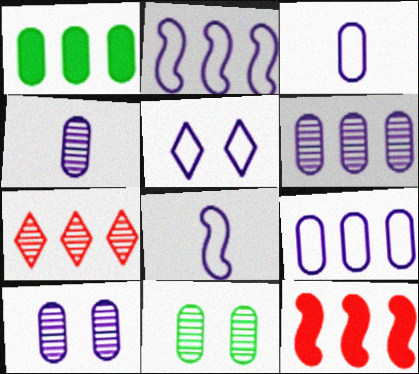[[1, 2, 7], 
[2, 3, 5], 
[4, 6, 10], 
[5, 8, 9]]